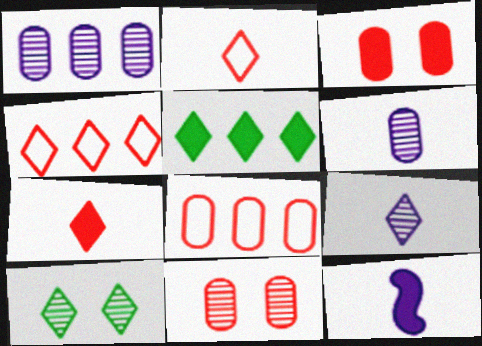[[3, 5, 12], 
[8, 10, 12]]